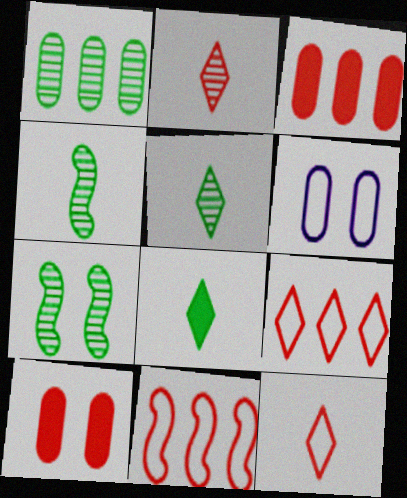[[1, 5, 7], 
[2, 10, 11]]